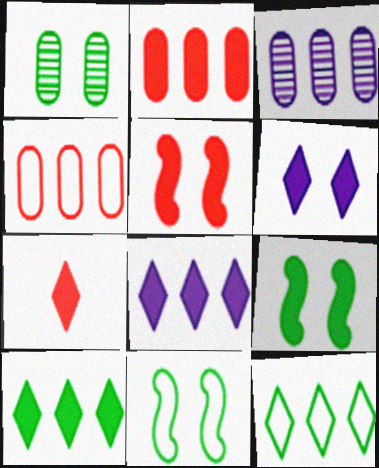[[2, 5, 7], 
[3, 7, 11], 
[6, 7, 10]]